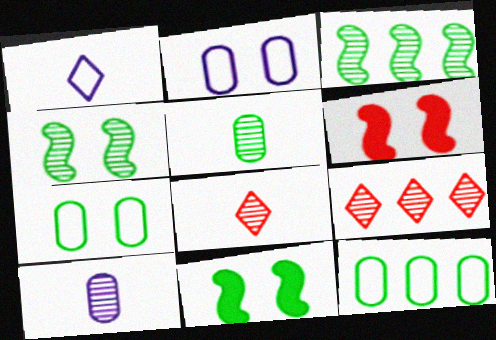[[4, 9, 10]]